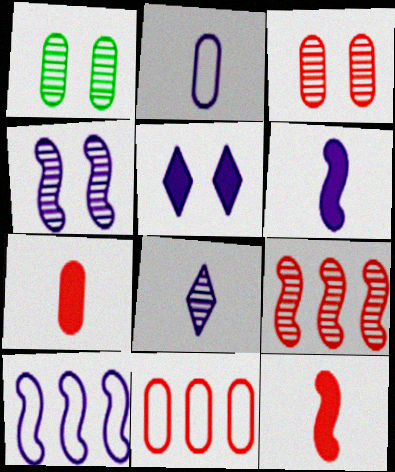[[1, 8, 9], 
[2, 6, 8], 
[3, 7, 11], 
[4, 6, 10]]